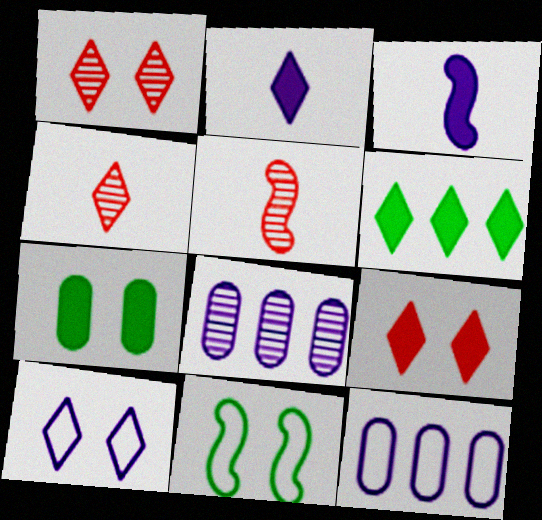[[2, 6, 9], 
[3, 8, 10], 
[4, 6, 10]]